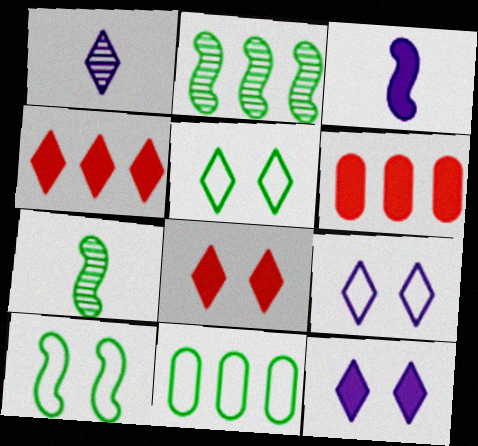[[1, 4, 5], 
[1, 6, 10], 
[6, 7, 9]]